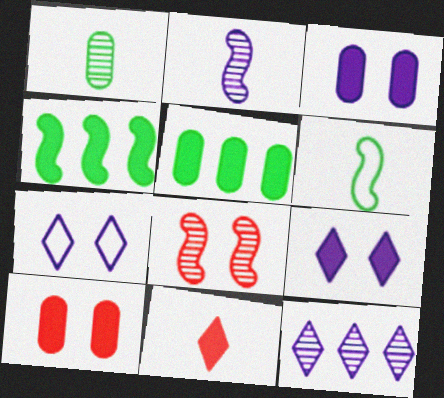[[1, 8, 12], 
[3, 4, 11], 
[6, 10, 12]]